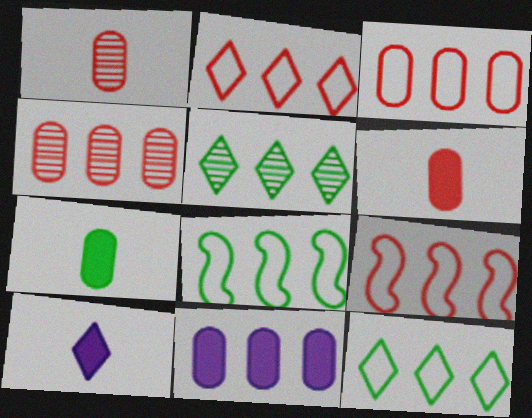[[2, 3, 9], 
[5, 9, 11]]